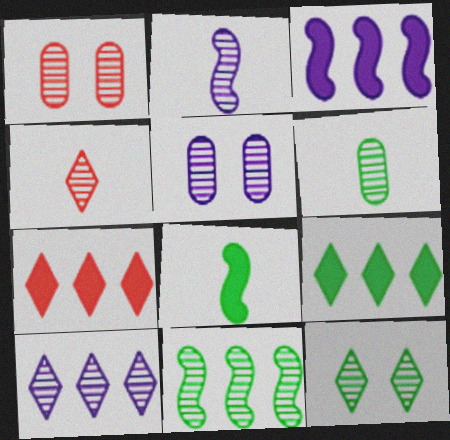[[2, 4, 6], 
[2, 5, 10], 
[4, 5, 11], 
[4, 10, 12], 
[6, 11, 12]]